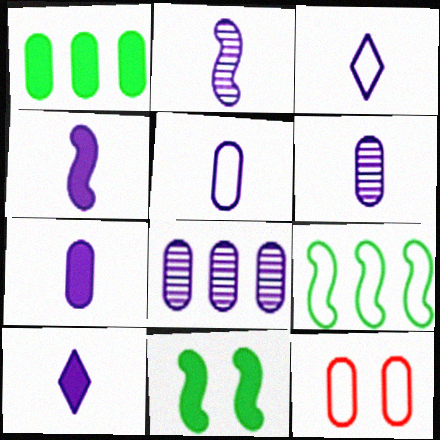[[1, 6, 12], 
[2, 3, 7], 
[2, 5, 10], 
[3, 4, 6], 
[3, 9, 12], 
[4, 7, 10], 
[5, 6, 7]]